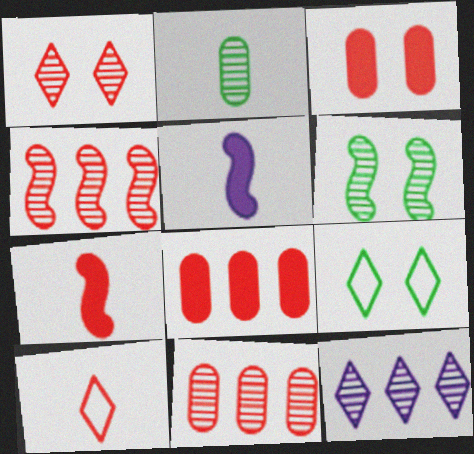[[2, 5, 10], 
[3, 4, 10], 
[5, 9, 11]]